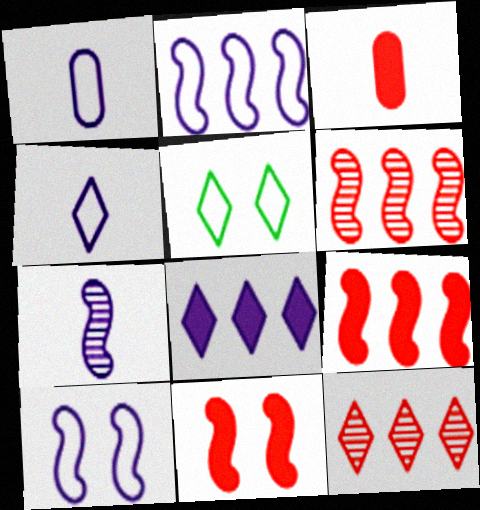[]